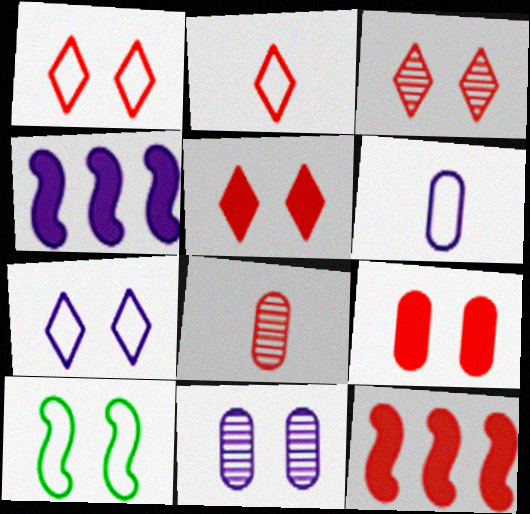[[1, 3, 5], 
[1, 8, 12], 
[5, 10, 11]]